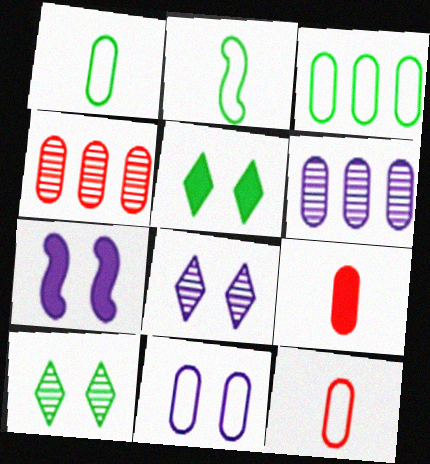[[3, 11, 12], 
[7, 8, 11]]